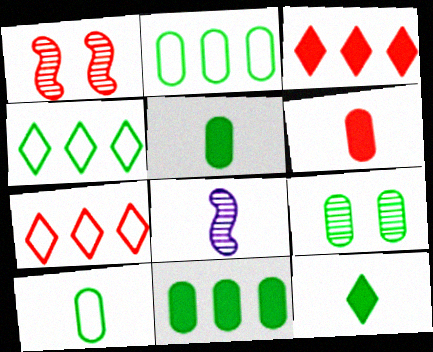[[1, 6, 7], 
[2, 5, 9], 
[9, 10, 11]]